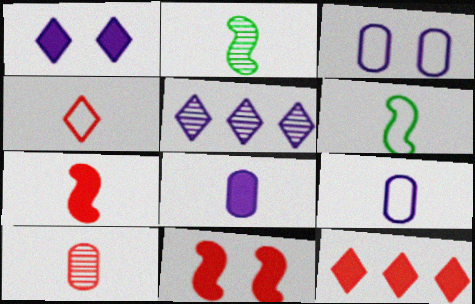[[2, 3, 12], 
[2, 4, 8], 
[4, 6, 9], 
[4, 7, 10]]